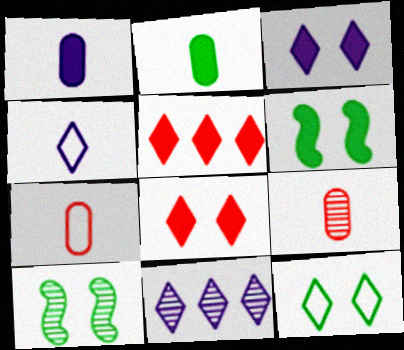[[1, 5, 6], 
[3, 4, 11], 
[6, 7, 11], 
[9, 10, 11]]